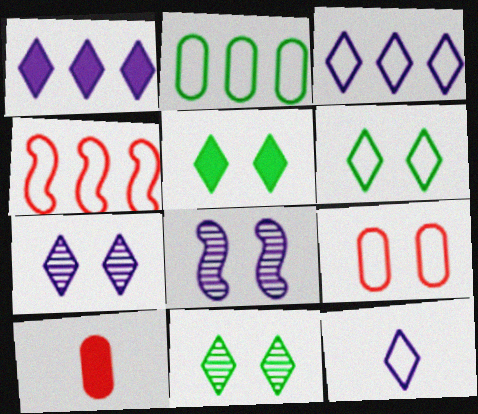[[1, 7, 12], 
[2, 3, 4], 
[5, 6, 11], 
[5, 8, 9]]